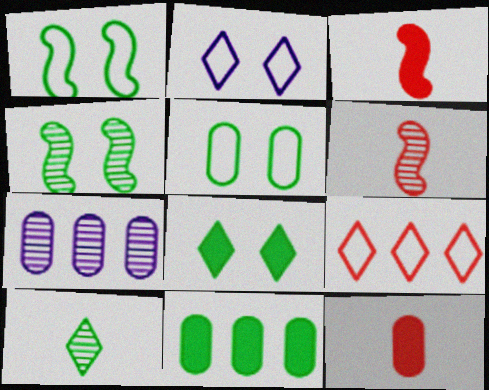[[1, 10, 11], 
[2, 6, 11], 
[4, 5, 8], 
[5, 7, 12]]